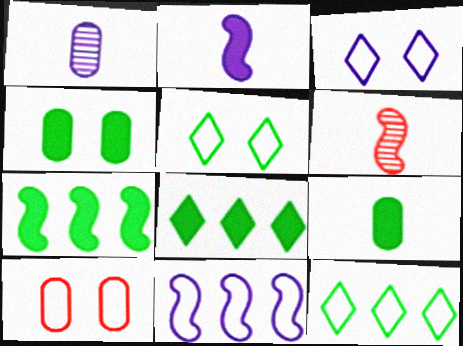[]